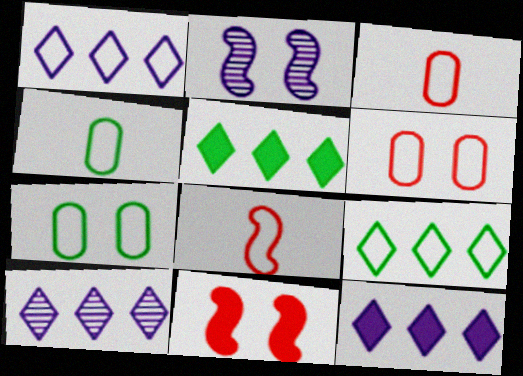[[1, 7, 8], 
[1, 10, 12], 
[2, 3, 5], 
[4, 10, 11]]